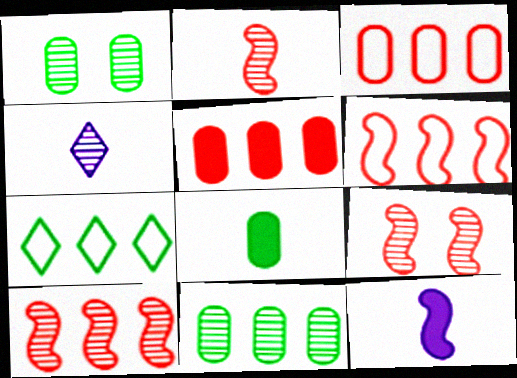[[1, 4, 10], 
[2, 9, 10], 
[4, 9, 11]]